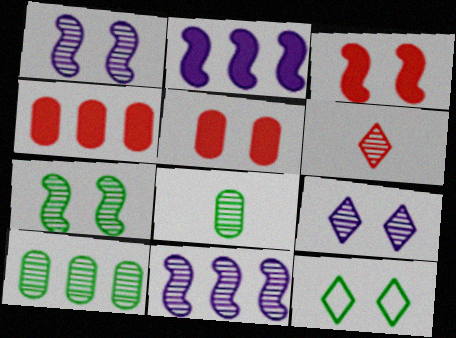[[1, 5, 12], 
[1, 6, 10]]